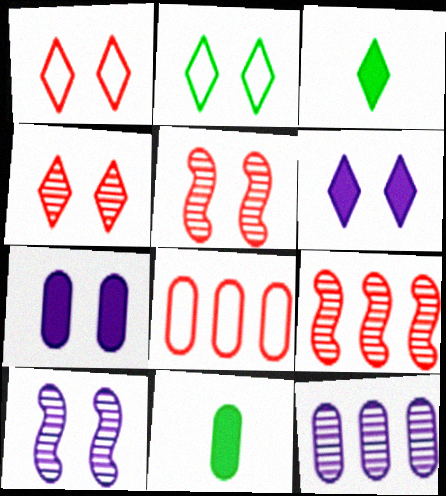[[2, 4, 6], 
[2, 5, 7], 
[3, 8, 10]]